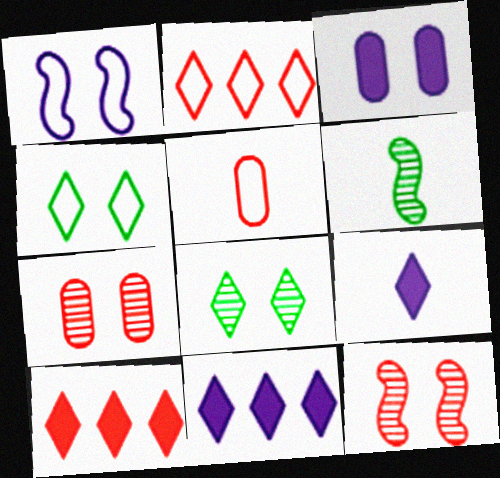[[2, 3, 6], 
[2, 8, 9], 
[3, 4, 12], 
[5, 6, 9], 
[5, 10, 12]]